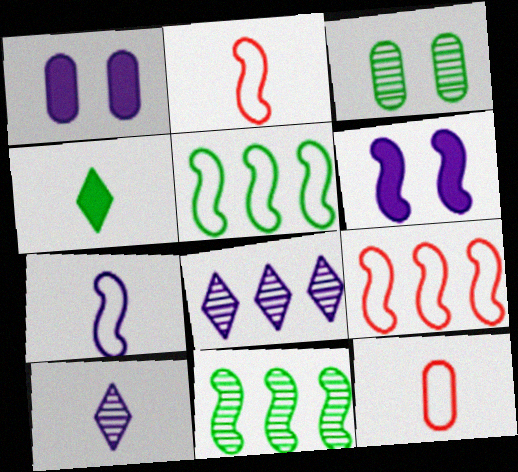[[1, 7, 8], 
[2, 6, 11], 
[3, 4, 5]]